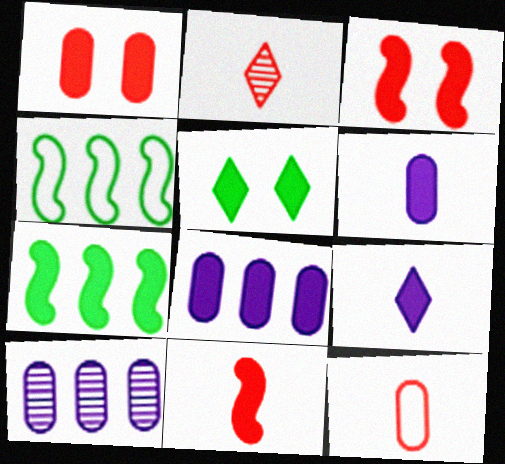[[1, 7, 9], 
[2, 11, 12], 
[5, 8, 11]]